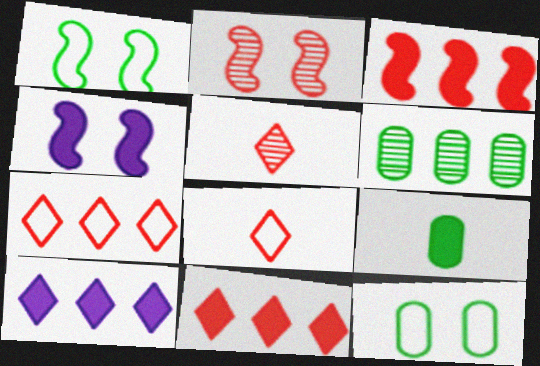[[1, 2, 4], 
[4, 6, 8], 
[4, 9, 11], 
[6, 9, 12]]